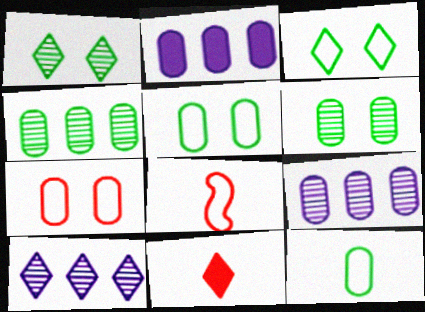[[1, 2, 8], 
[3, 10, 11]]